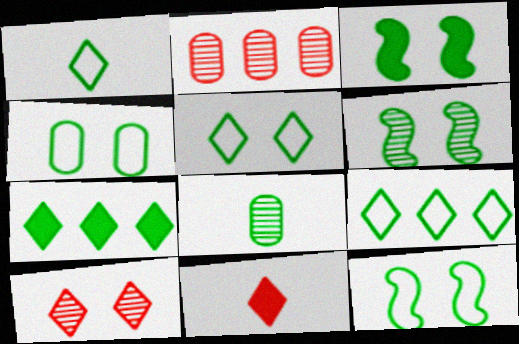[[1, 5, 9], 
[3, 6, 12], 
[3, 8, 9], 
[4, 5, 12], 
[7, 8, 12]]